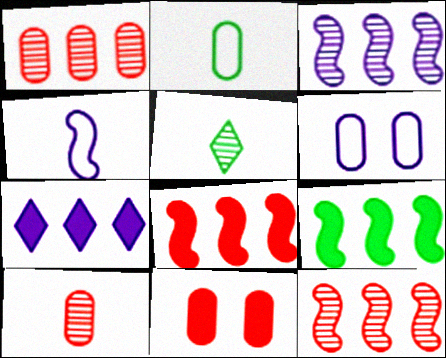[[5, 6, 8]]